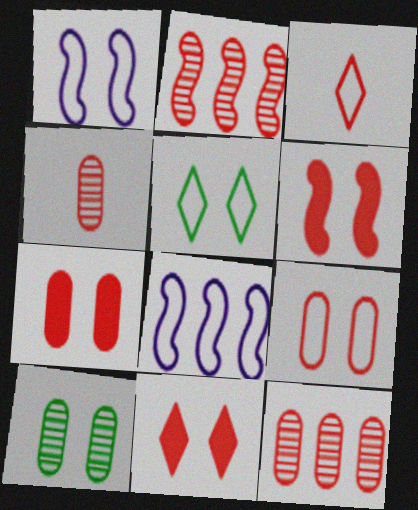[[1, 5, 9], 
[1, 10, 11], 
[2, 3, 7], 
[3, 6, 12], 
[6, 7, 11]]